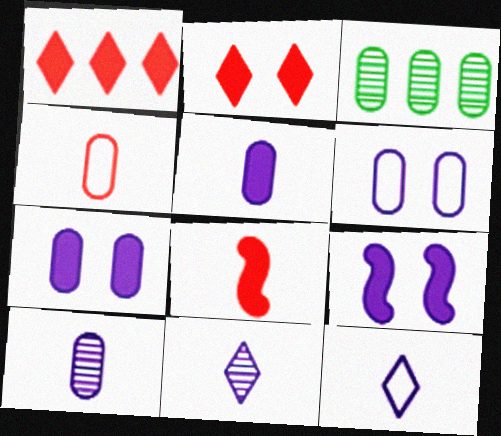[[3, 4, 7]]